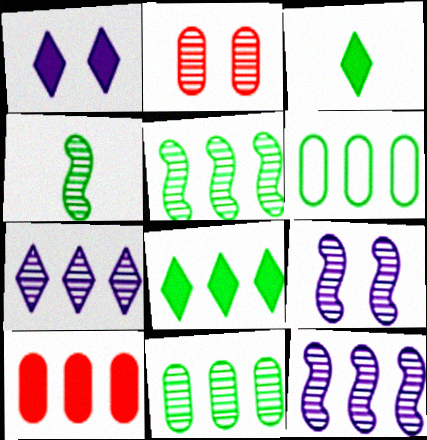[[2, 4, 7], 
[5, 6, 8]]